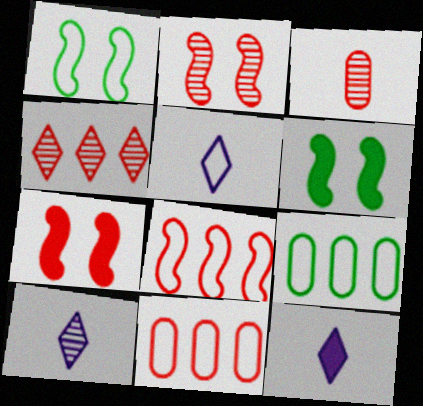[[1, 5, 11], 
[2, 3, 4], 
[2, 9, 12], 
[5, 10, 12], 
[6, 10, 11], 
[7, 9, 10]]